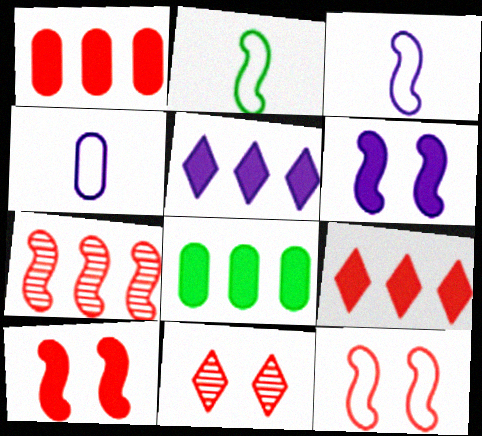[[2, 6, 7], 
[3, 8, 11]]